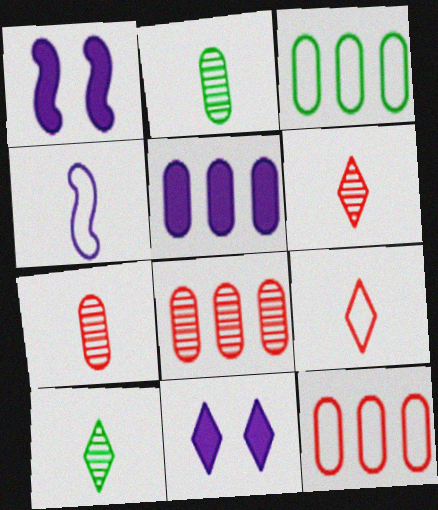[[1, 3, 6], 
[1, 10, 12], 
[3, 5, 8]]